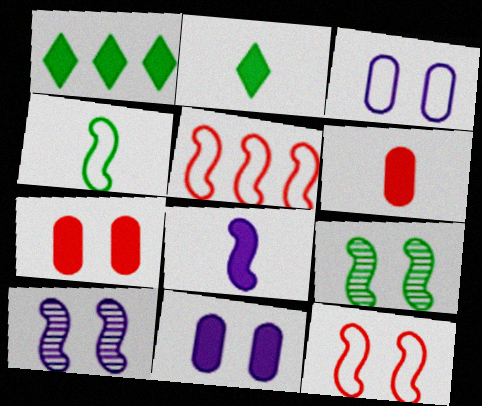[[1, 7, 8], 
[2, 6, 8], 
[5, 8, 9]]